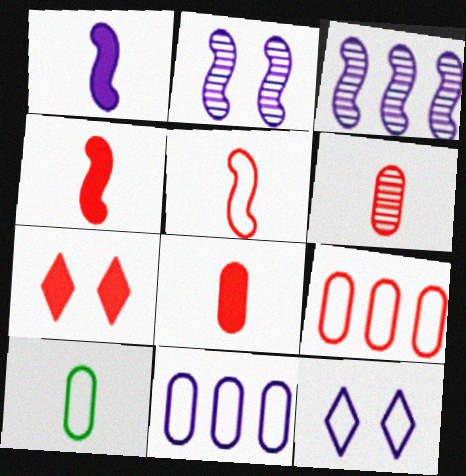[[3, 7, 10]]